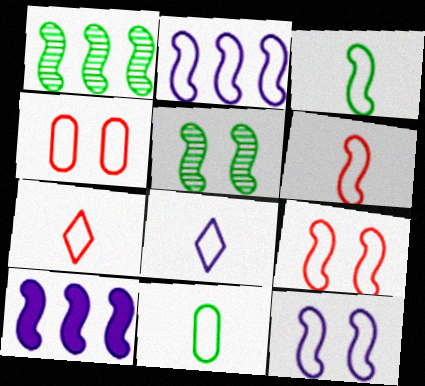[[2, 3, 9], 
[5, 6, 10], 
[6, 8, 11]]